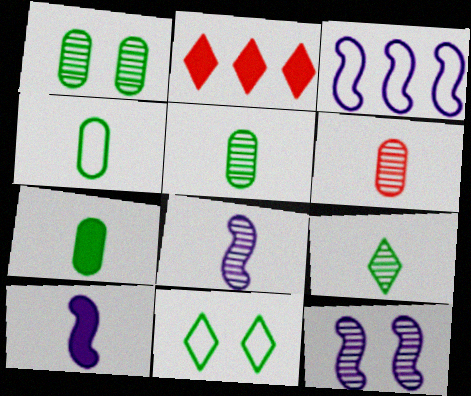[[2, 4, 12], 
[3, 10, 12], 
[4, 5, 7], 
[6, 8, 9]]